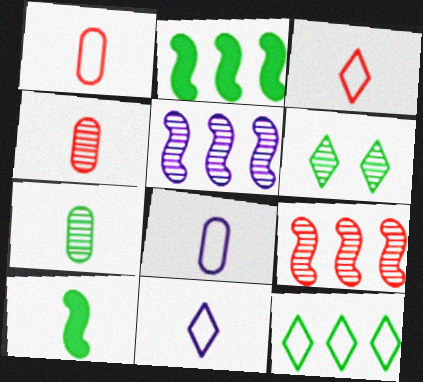[[4, 5, 6], 
[4, 10, 11]]